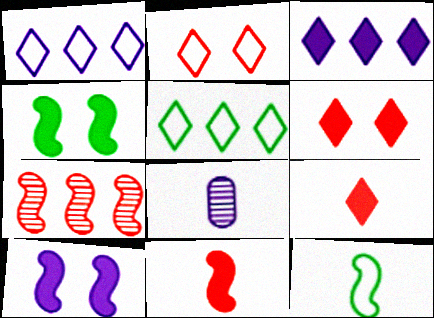[[1, 8, 10], 
[7, 10, 12], 
[8, 9, 12]]